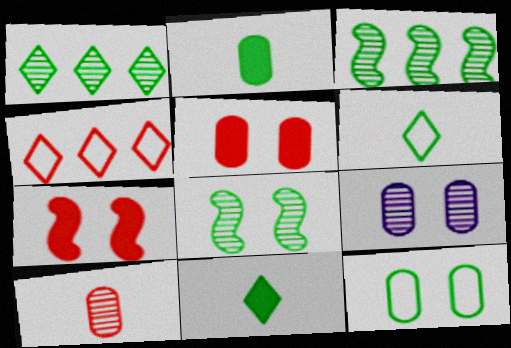[[3, 11, 12], 
[4, 7, 10], 
[5, 9, 12]]